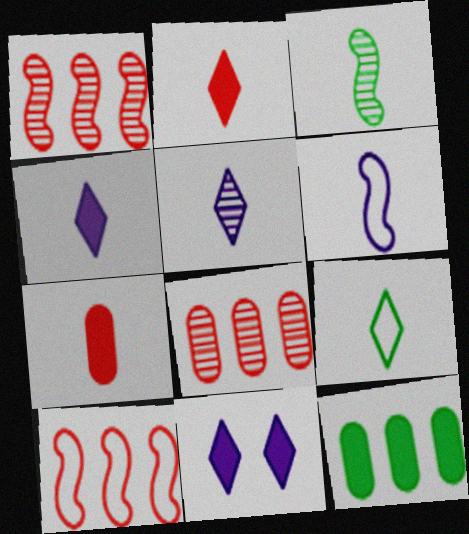[[2, 5, 9]]